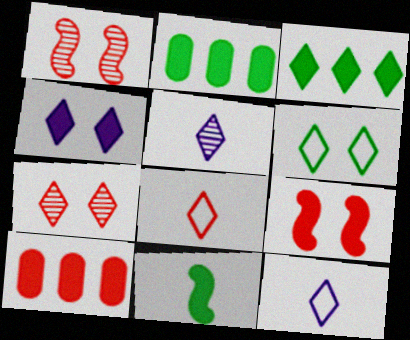[[1, 2, 12], 
[1, 8, 10], 
[3, 7, 12], 
[4, 6, 7], 
[4, 10, 11]]